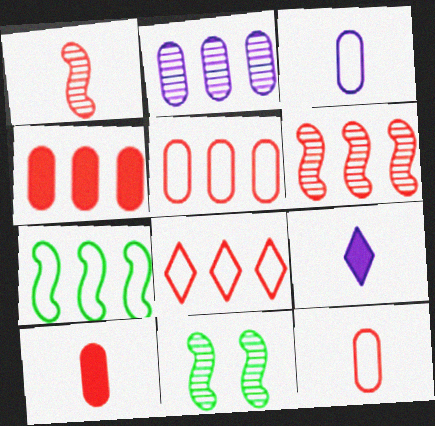[[4, 6, 8], 
[5, 9, 11]]